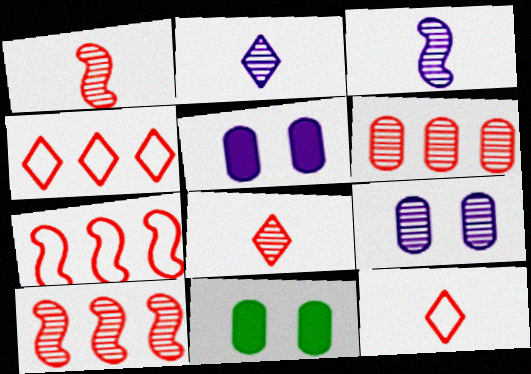[[2, 7, 11], 
[3, 4, 11]]